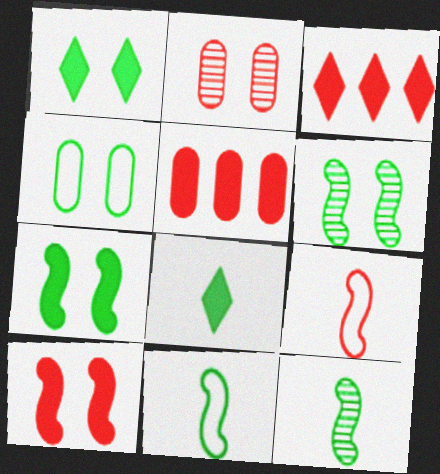[[1, 4, 6], 
[2, 3, 9]]